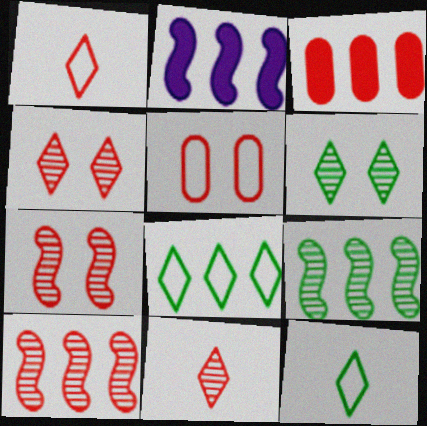[[1, 3, 7]]